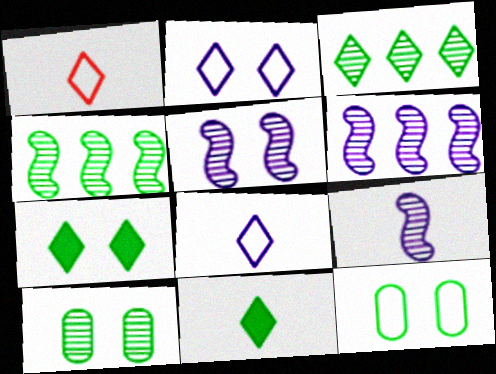[[4, 11, 12], 
[5, 6, 9]]